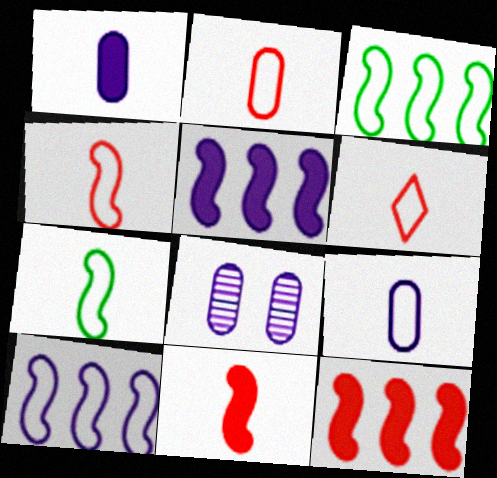[[2, 4, 6], 
[6, 7, 9]]